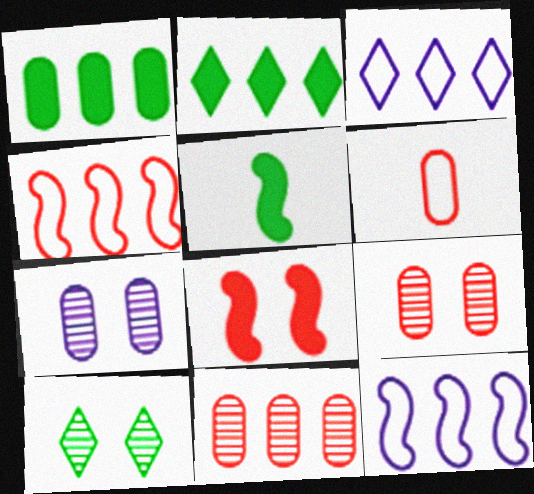[[1, 6, 7], 
[2, 11, 12], 
[3, 5, 9]]